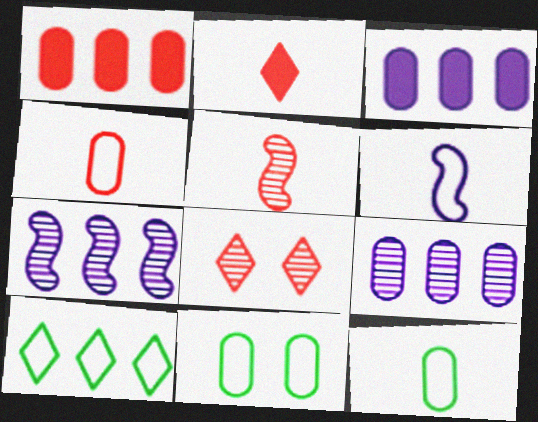[[1, 7, 10], 
[2, 4, 5], 
[2, 7, 11]]